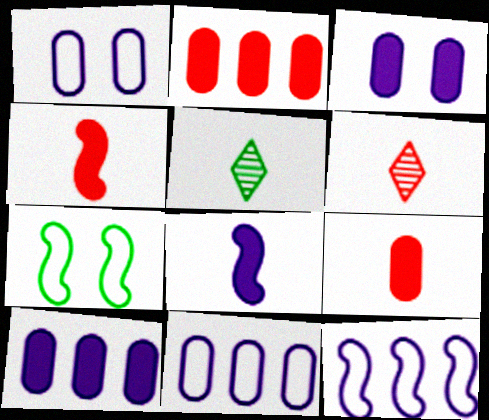[[6, 7, 10]]